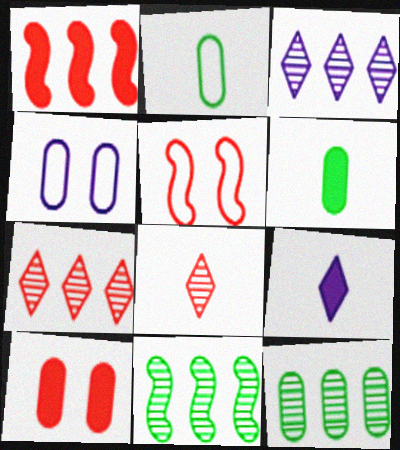[[3, 5, 6], 
[5, 9, 12]]